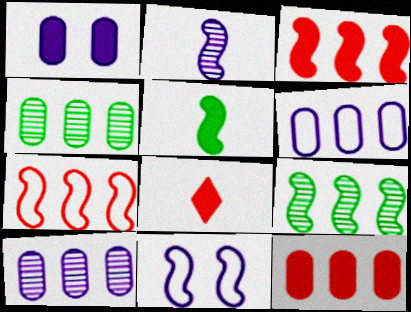[[4, 6, 12], 
[4, 8, 11]]